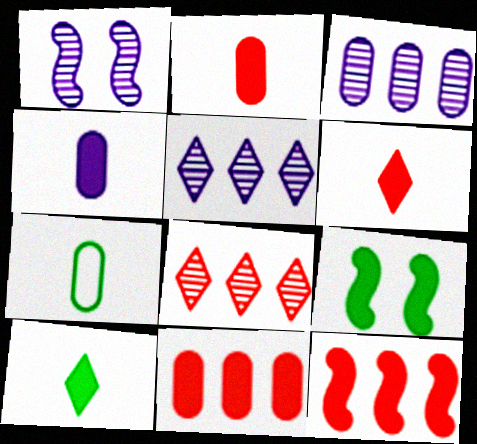[]